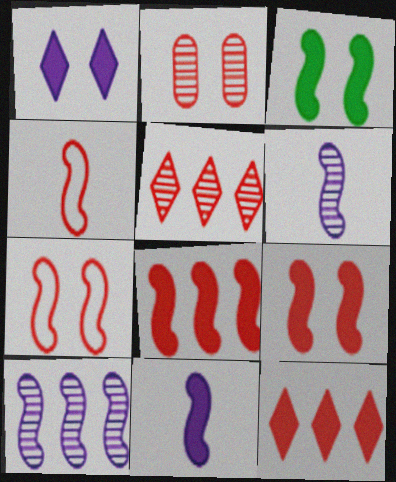[[2, 4, 12], 
[3, 4, 10], 
[3, 8, 11]]